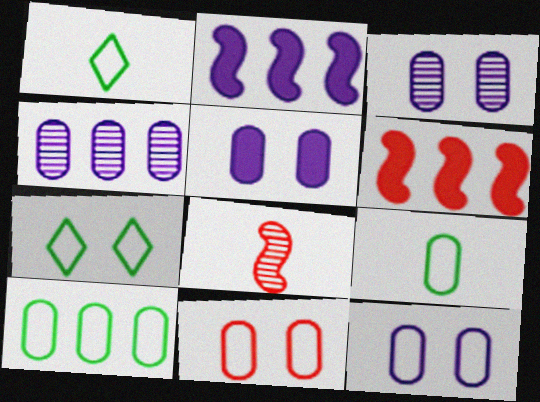[[1, 3, 6], 
[3, 5, 12]]